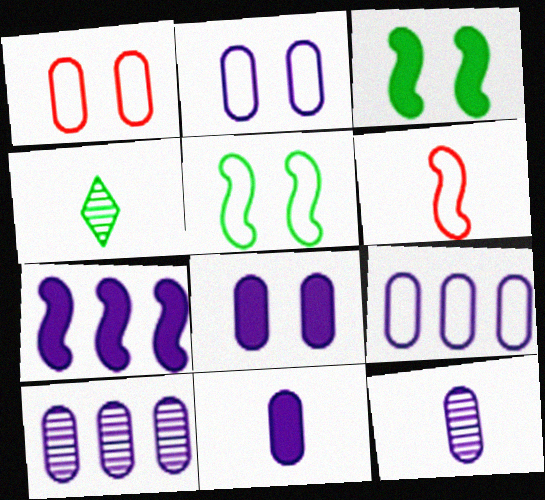[[1, 4, 7], 
[2, 10, 11], 
[4, 6, 11], 
[8, 9, 12]]